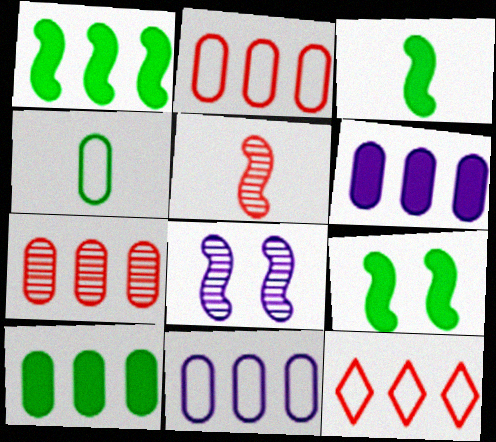[[1, 3, 9], 
[7, 10, 11]]